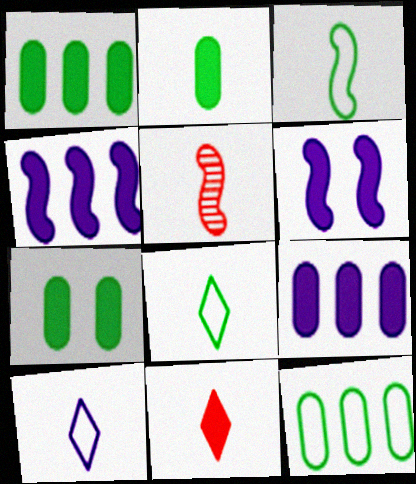[[1, 2, 7], 
[1, 6, 11], 
[2, 5, 10], 
[4, 7, 11]]